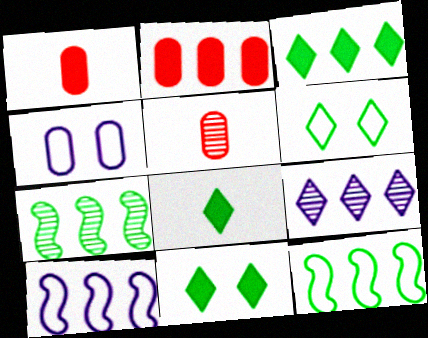[[2, 9, 12], 
[3, 8, 11], 
[5, 10, 11]]